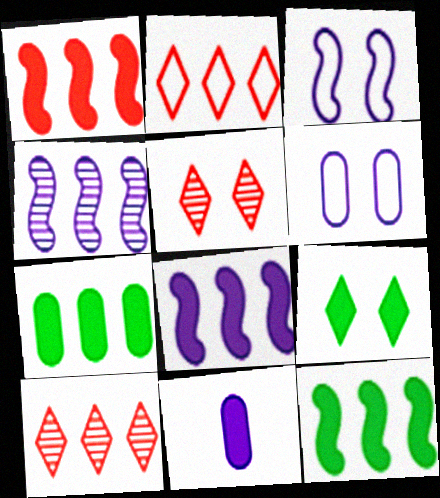[[1, 8, 12], 
[1, 9, 11], 
[2, 4, 7]]